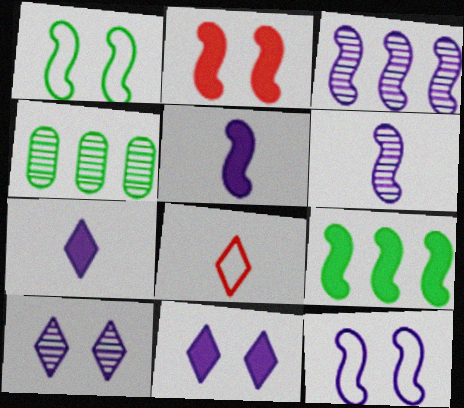[[2, 5, 9], 
[3, 5, 12]]